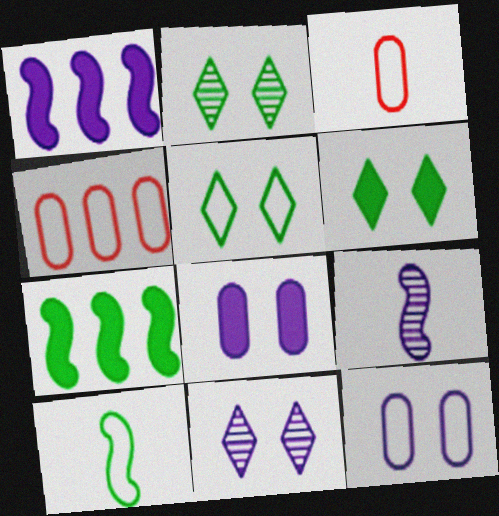[[1, 2, 3], 
[2, 5, 6], 
[3, 7, 11], 
[4, 6, 9]]